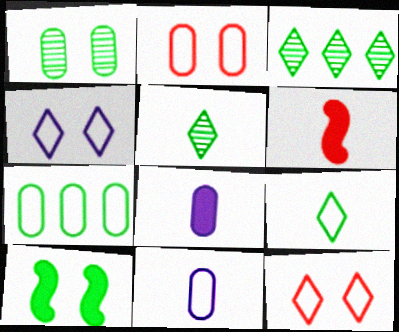[[2, 7, 11], 
[5, 6, 11], 
[5, 7, 10]]